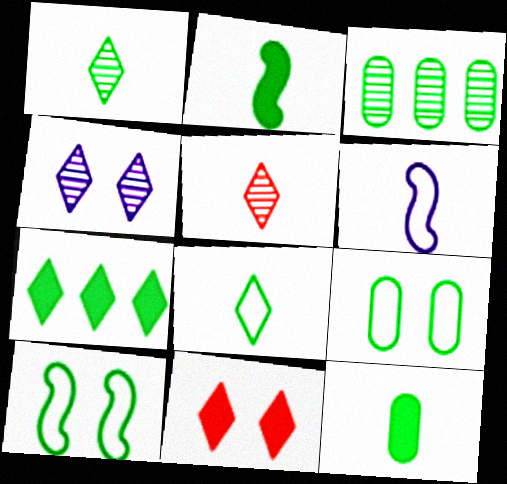[[3, 6, 11], 
[3, 9, 12], 
[5, 6, 12]]